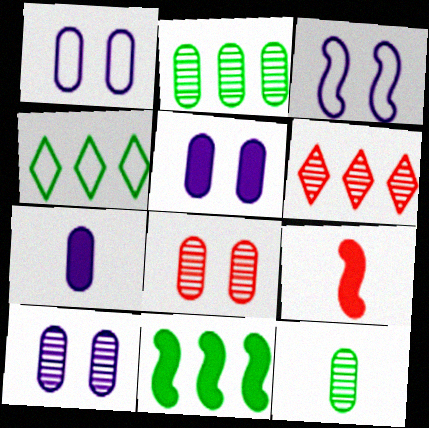[[1, 5, 10], 
[2, 4, 11], 
[4, 9, 10]]